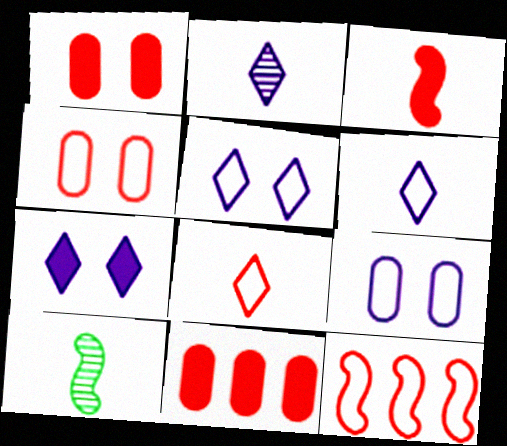[[4, 8, 12], 
[5, 10, 11]]